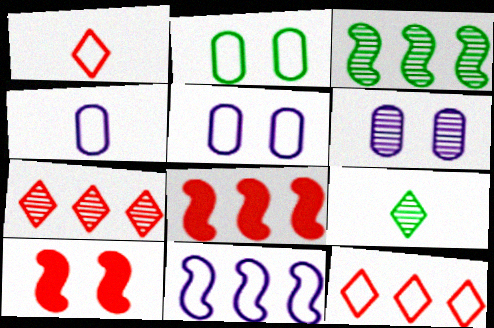[[1, 2, 11], 
[3, 8, 11], 
[5, 8, 9]]